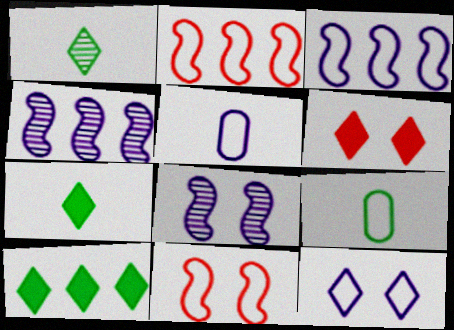[[2, 9, 12], 
[3, 5, 12], 
[4, 6, 9]]